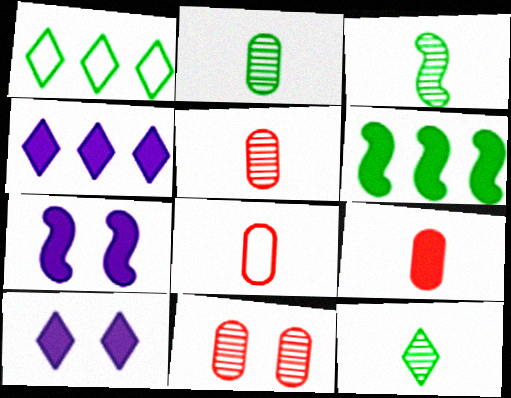[[1, 5, 7], 
[2, 3, 12], 
[5, 8, 9], 
[6, 9, 10]]